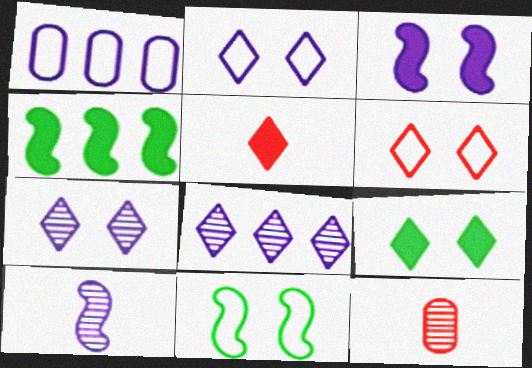[[2, 4, 12], 
[6, 7, 9]]